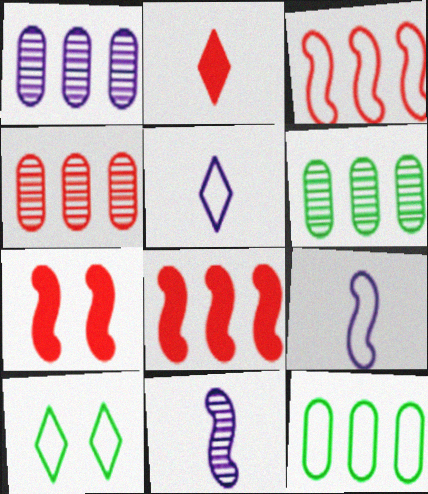[[1, 4, 6], 
[5, 6, 7]]